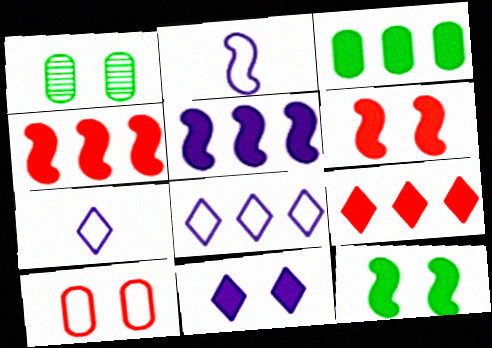[[1, 2, 9], 
[1, 4, 7], 
[3, 5, 9]]